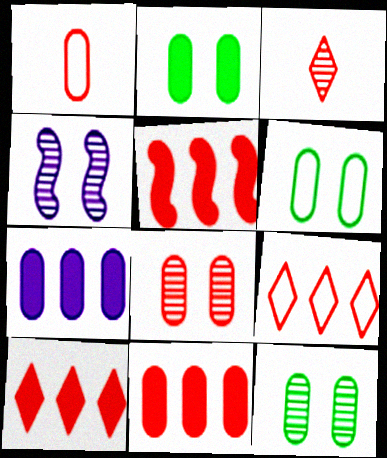[[1, 7, 12], 
[1, 8, 11], 
[2, 6, 12], 
[5, 10, 11]]